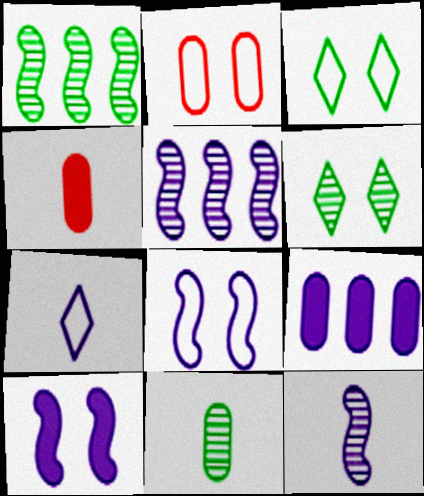[[1, 6, 11], 
[2, 3, 8], 
[2, 6, 10], 
[2, 9, 11], 
[3, 4, 5]]